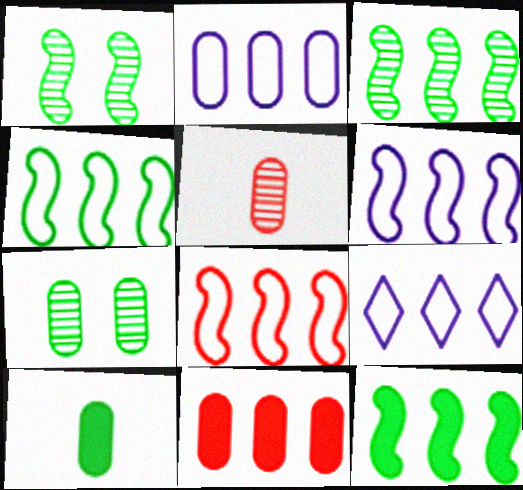[[2, 6, 9], 
[3, 4, 12], 
[3, 9, 11], 
[4, 6, 8]]